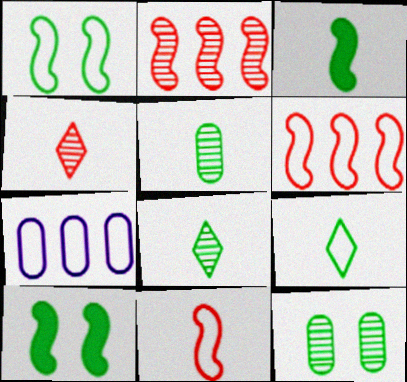[[3, 5, 9], 
[4, 7, 10]]